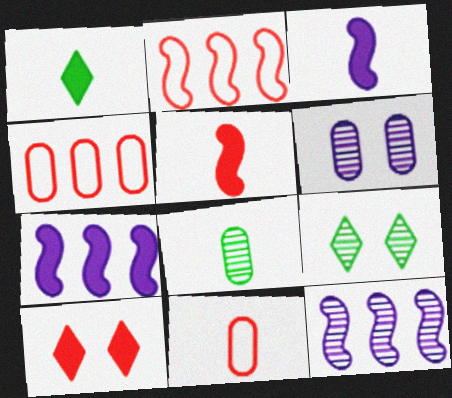[[1, 2, 6], 
[3, 4, 9], 
[7, 9, 11]]